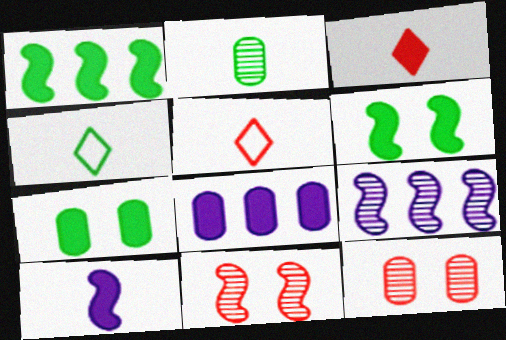[[2, 5, 10], 
[3, 6, 8], 
[4, 8, 11], 
[5, 7, 9]]